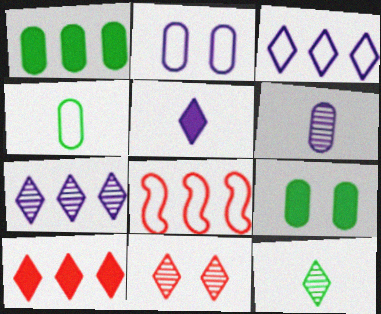[[1, 7, 8], 
[7, 11, 12]]